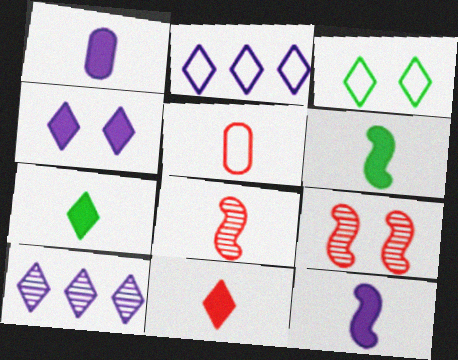[[1, 6, 11], 
[3, 10, 11], 
[5, 8, 11]]